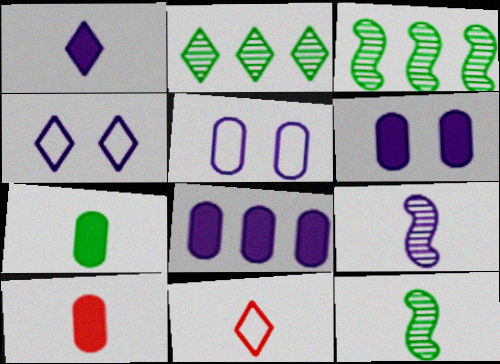[[3, 4, 10], 
[3, 6, 11], 
[4, 8, 9], 
[7, 9, 11]]